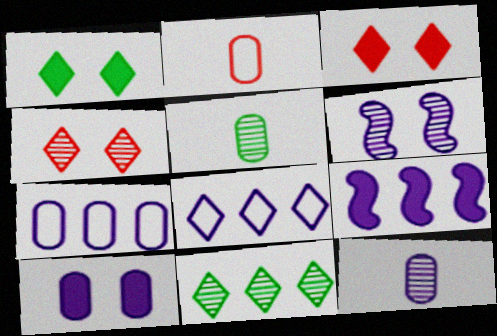[[7, 10, 12]]